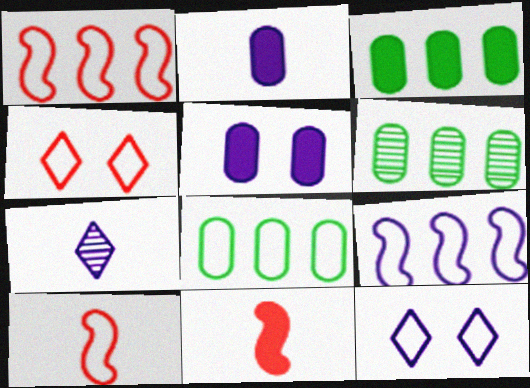[[3, 6, 8], 
[5, 7, 9], 
[6, 11, 12], 
[8, 10, 12]]